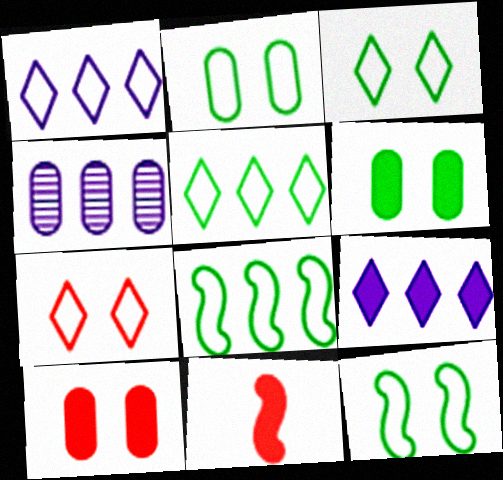[[2, 3, 12], 
[3, 4, 11], 
[6, 9, 11]]